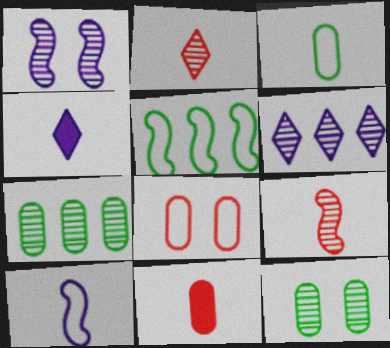[[1, 2, 7], 
[3, 4, 9], 
[6, 9, 12]]